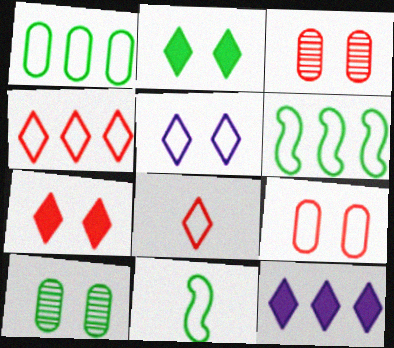[[3, 11, 12]]